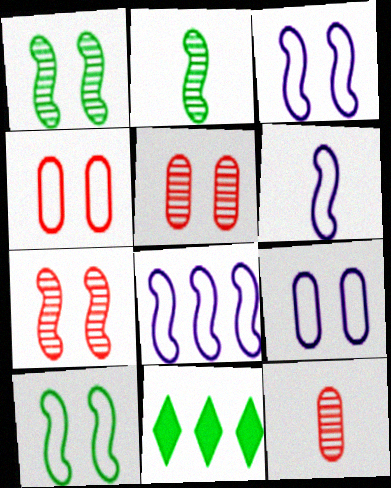[[3, 6, 8], 
[3, 11, 12], 
[5, 6, 11]]